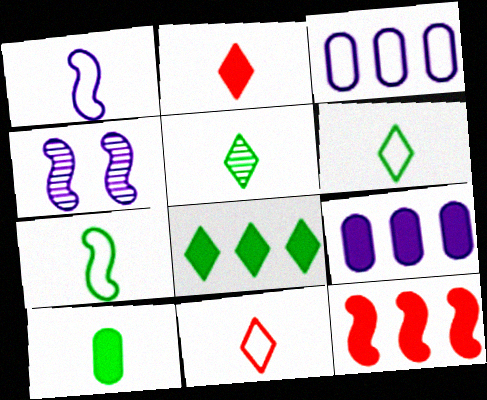[[4, 7, 12], 
[5, 7, 10], 
[8, 9, 12]]